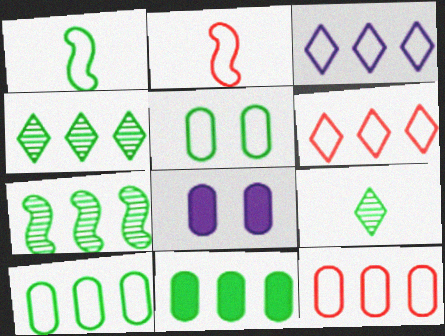[[2, 3, 5], 
[2, 4, 8]]